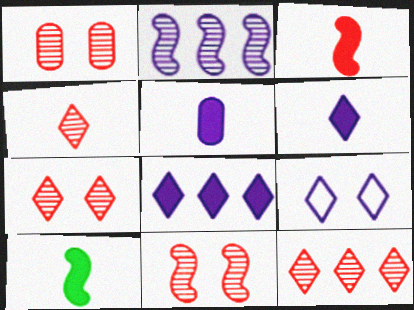[[1, 7, 11], 
[2, 5, 9], 
[4, 7, 12]]